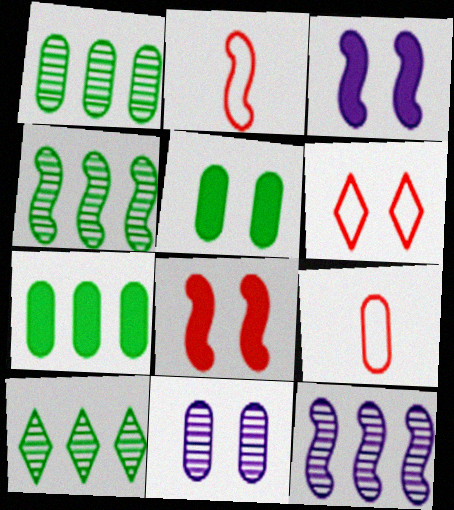[[1, 4, 10], 
[2, 3, 4], 
[3, 9, 10], 
[7, 9, 11]]